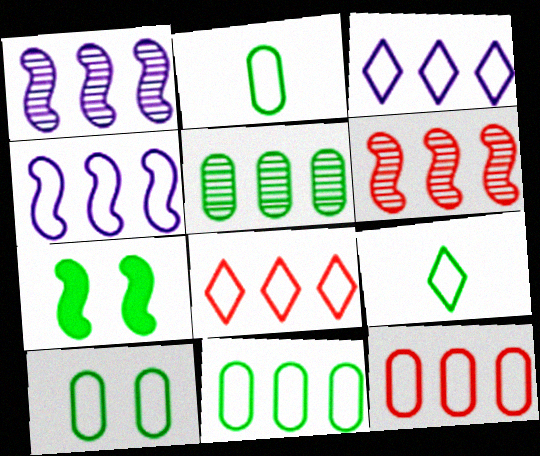[[2, 10, 11], 
[4, 8, 11], 
[5, 7, 9]]